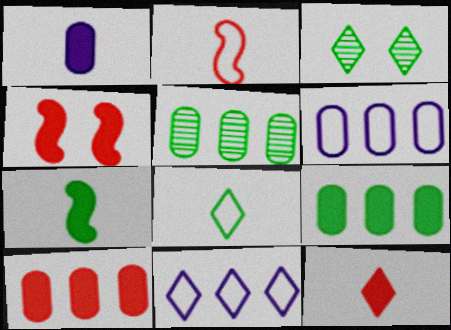[[1, 7, 12], 
[3, 11, 12], 
[4, 10, 12], 
[5, 6, 10]]